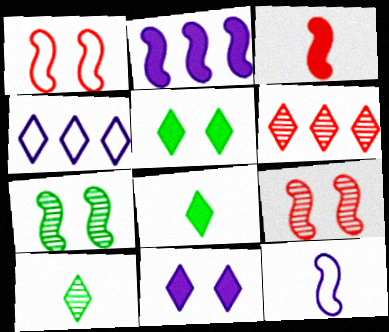[]